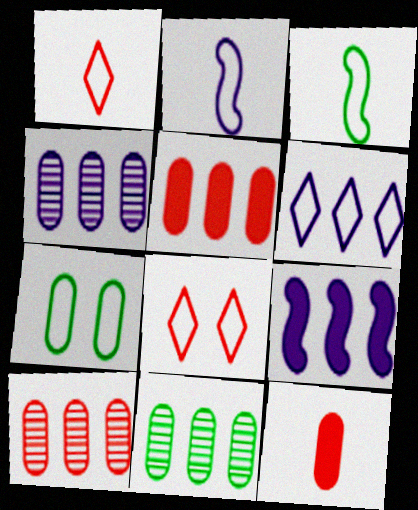[[4, 6, 9], 
[4, 7, 12], 
[4, 10, 11]]